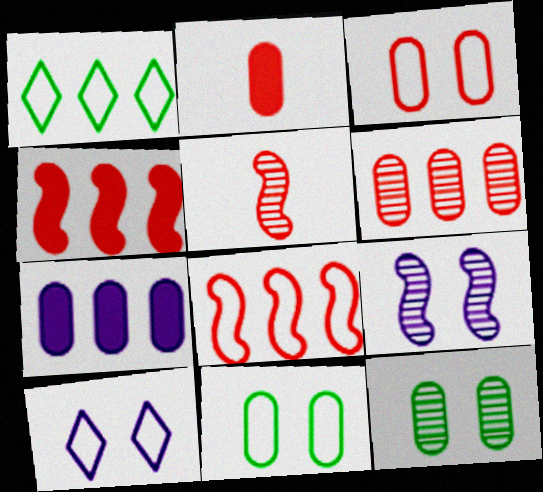[[1, 2, 9], 
[2, 3, 6]]